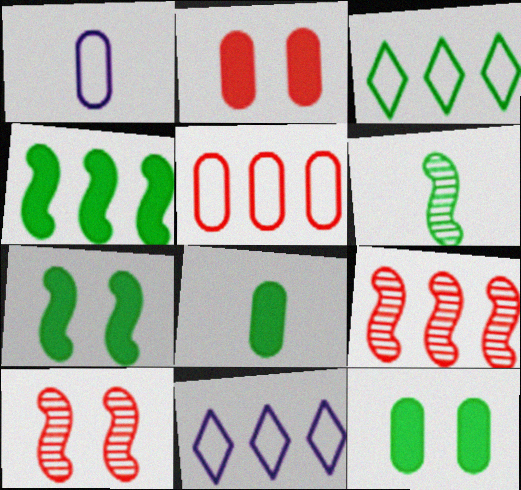[[2, 6, 11], 
[3, 6, 12], 
[8, 10, 11]]